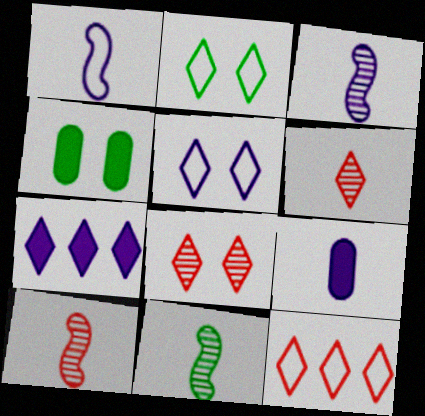[[2, 6, 7], 
[3, 4, 12], 
[3, 10, 11]]